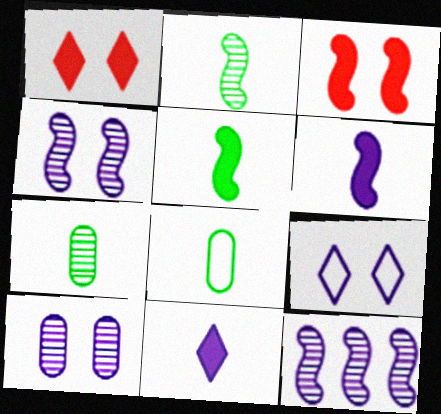[[1, 8, 12]]